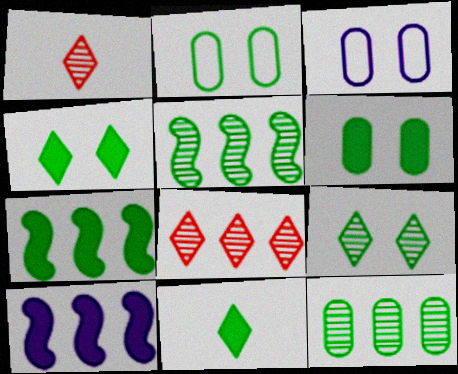[[1, 2, 10], 
[1, 3, 7], 
[2, 5, 11], 
[6, 7, 11]]